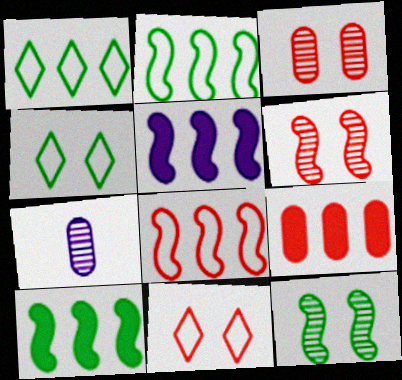[[7, 10, 11]]